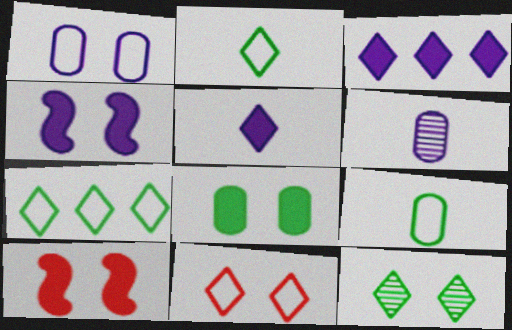[[1, 10, 12], 
[6, 7, 10]]